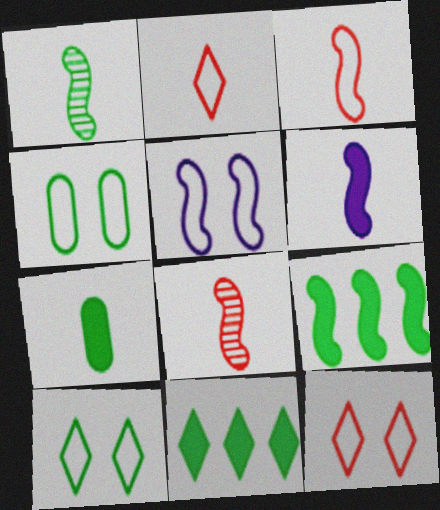[[1, 3, 6], 
[1, 4, 11], 
[4, 5, 12], 
[5, 8, 9]]